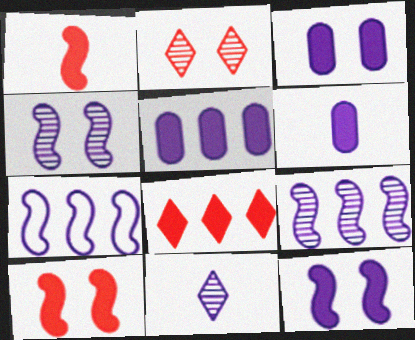[[3, 5, 6], 
[3, 7, 11]]